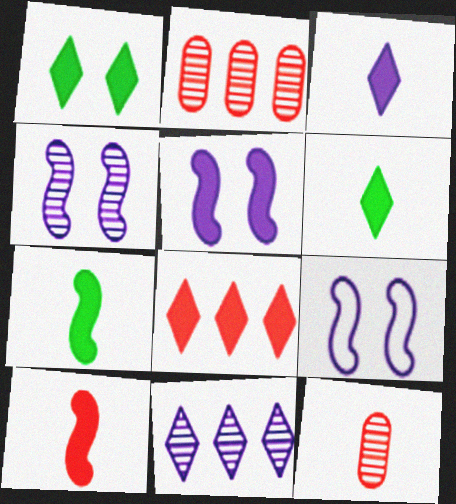[[1, 3, 8], 
[2, 6, 9], 
[4, 5, 9]]